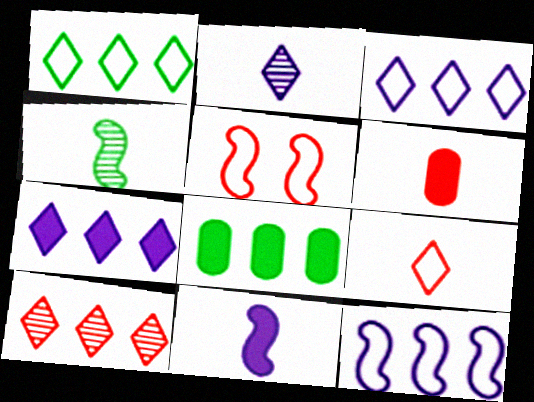[[1, 7, 10], 
[2, 5, 8], 
[5, 6, 10], 
[8, 10, 12]]